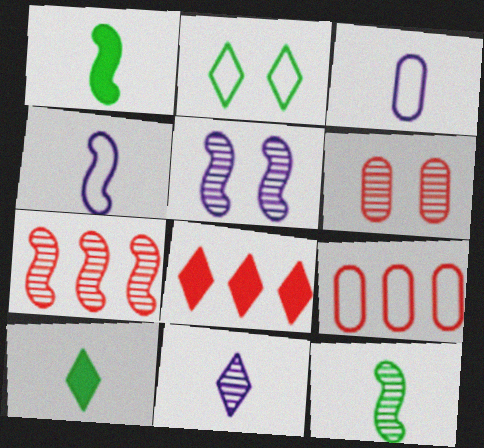[[2, 4, 9], 
[2, 8, 11], 
[5, 7, 12], 
[5, 9, 10], 
[7, 8, 9]]